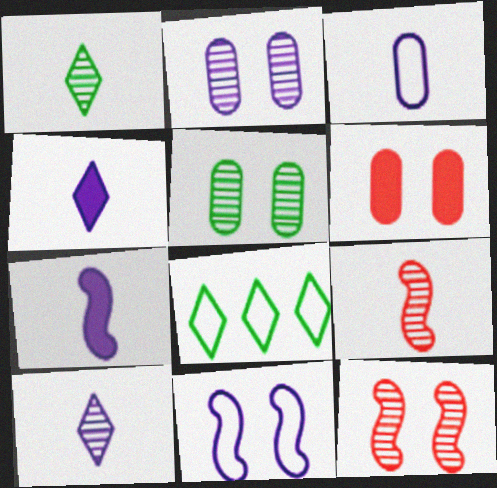[[3, 7, 10]]